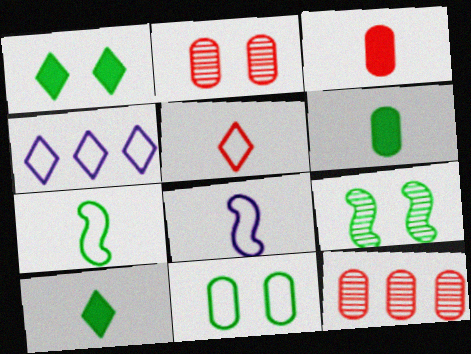[[1, 8, 12], 
[1, 9, 11], 
[3, 4, 9]]